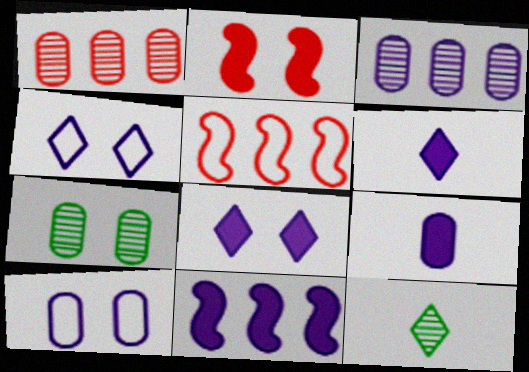[[2, 4, 7], 
[3, 9, 10], 
[5, 6, 7], 
[8, 9, 11]]